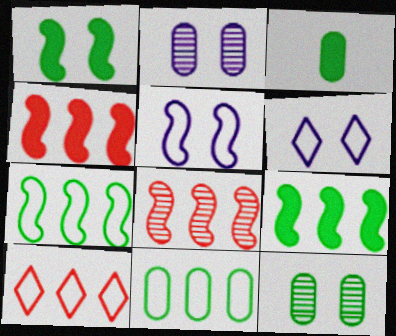[[3, 6, 8], 
[3, 11, 12]]